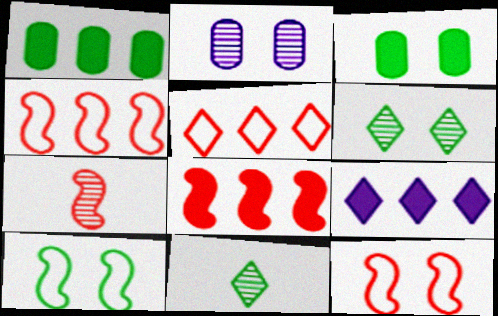[[1, 8, 9], 
[1, 10, 11], 
[3, 6, 10], 
[7, 8, 12]]